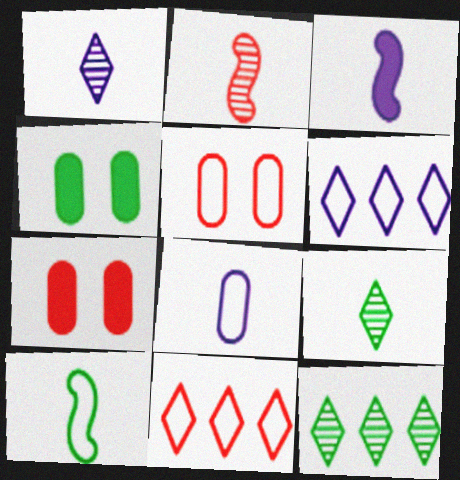[[1, 3, 8], 
[2, 3, 10], 
[2, 4, 6], 
[2, 7, 11], 
[3, 5, 12], 
[4, 10, 12], 
[5, 6, 10]]